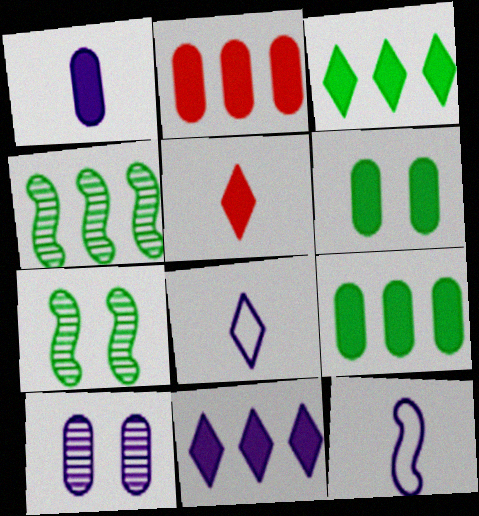[[1, 2, 6], 
[2, 7, 8], 
[10, 11, 12]]